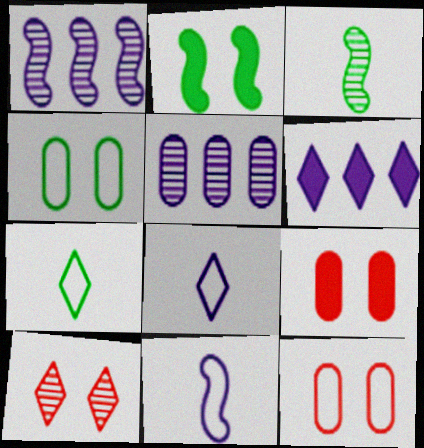[[1, 7, 9], 
[3, 5, 10], 
[3, 6, 12], 
[6, 7, 10]]